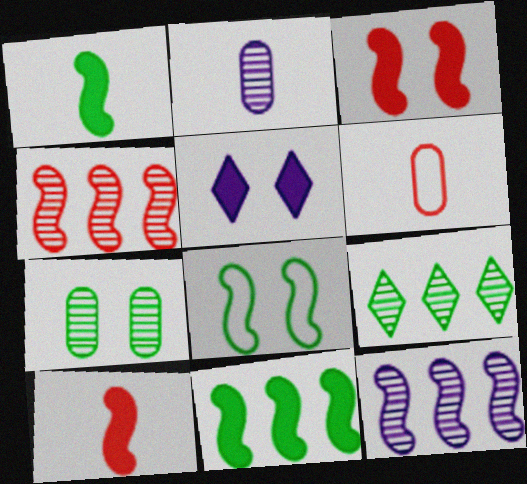[[8, 10, 12]]